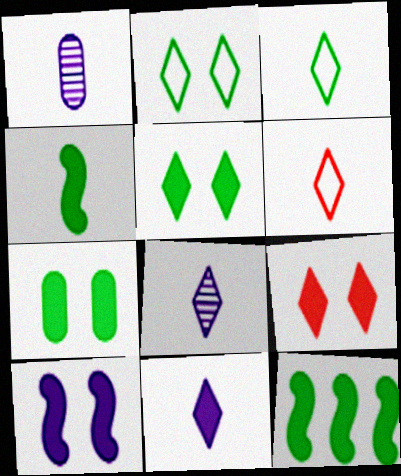[[1, 4, 6], 
[7, 9, 10]]